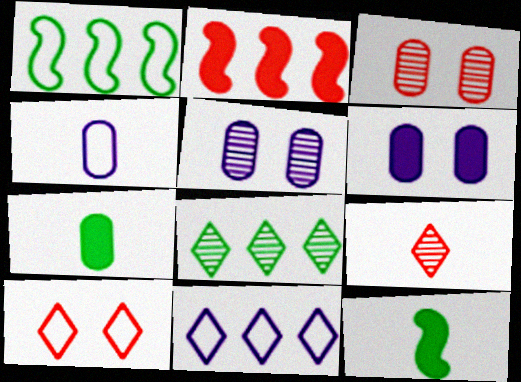[[1, 4, 10], 
[1, 6, 9], 
[3, 11, 12], 
[4, 9, 12]]